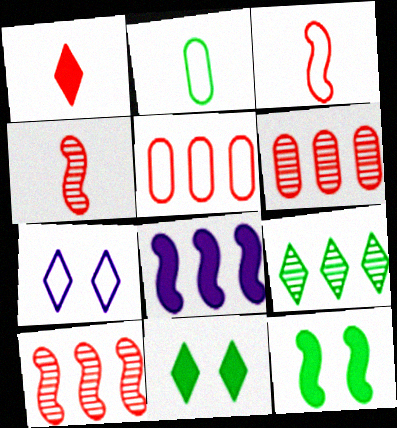[[1, 7, 9], 
[2, 9, 12], 
[5, 8, 9]]